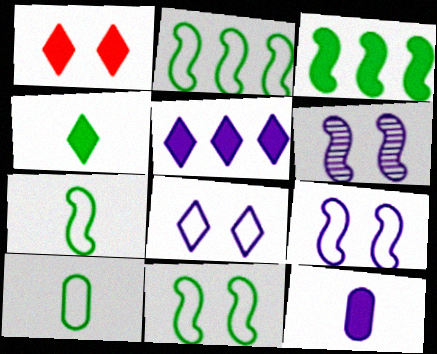[[1, 3, 12], 
[1, 4, 5], 
[2, 7, 11]]